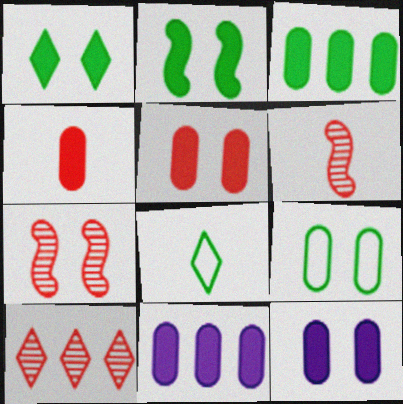[[3, 4, 12], 
[7, 8, 11]]